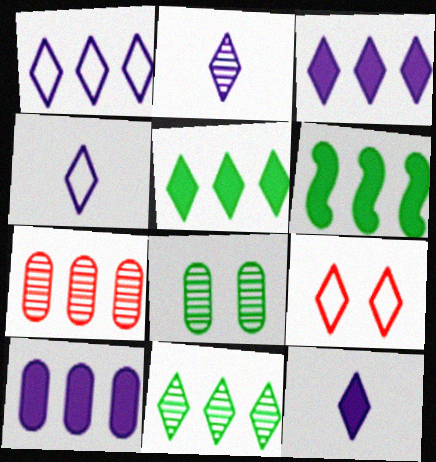[[1, 6, 7], 
[2, 4, 12], 
[2, 5, 9], 
[9, 11, 12]]